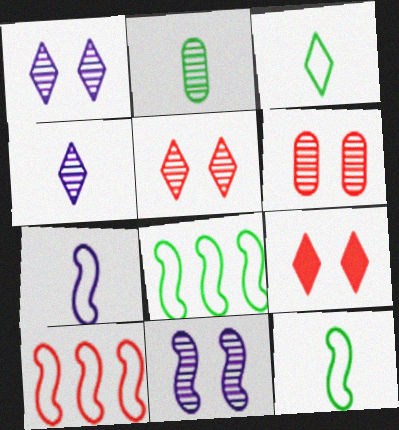[]